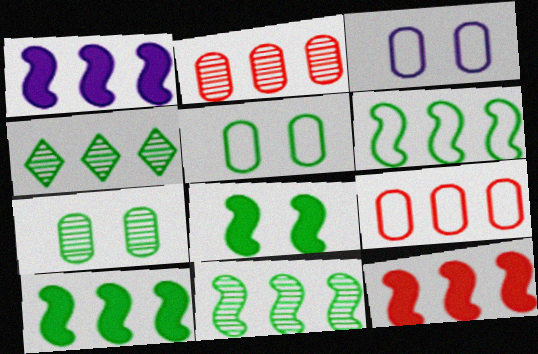[[1, 4, 9], 
[1, 10, 12], 
[6, 10, 11]]